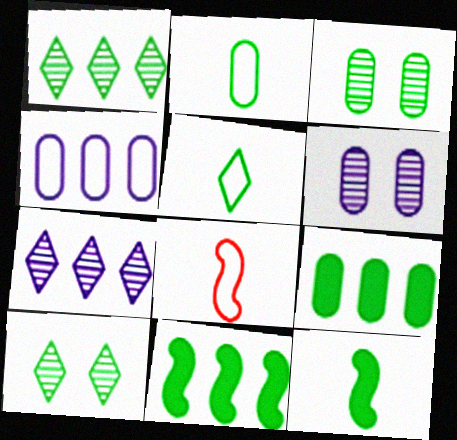[[2, 3, 9], 
[2, 10, 11], 
[3, 5, 11]]